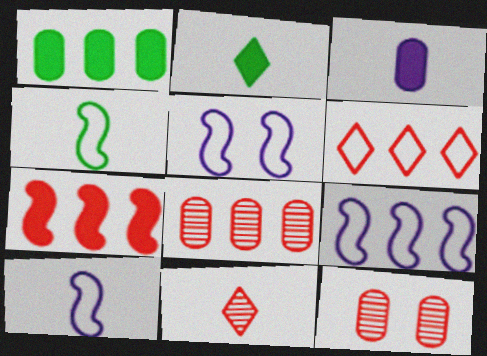[[1, 5, 11], 
[2, 5, 8], 
[2, 9, 12], 
[3, 4, 11], 
[5, 9, 10], 
[6, 7, 8]]